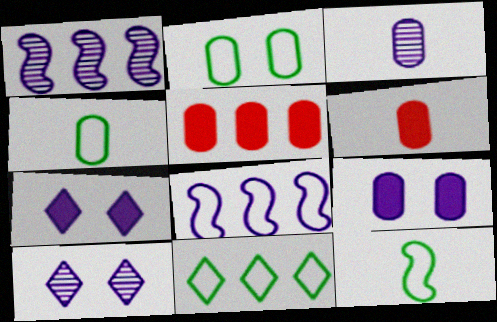[[1, 3, 10], 
[1, 5, 11], 
[2, 3, 5], 
[2, 11, 12], 
[3, 4, 6], 
[3, 7, 8], 
[5, 10, 12]]